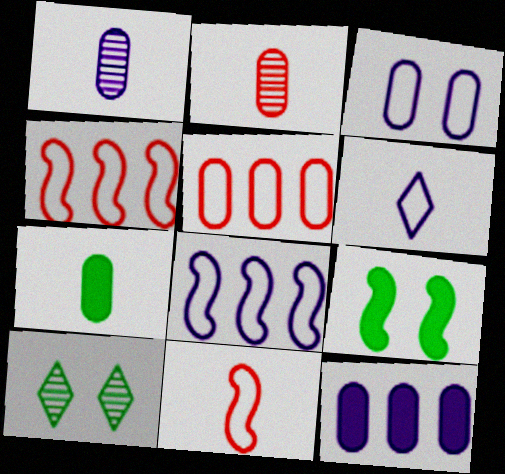[[1, 3, 12], 
[3, 6, 8], 
[10, 11, 12]]